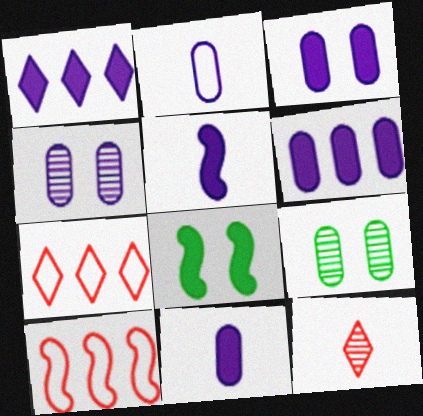[[1, 3, 5], 
[2, 4, 6], 
[3, 6, 11], 
[5, 7, 9]]